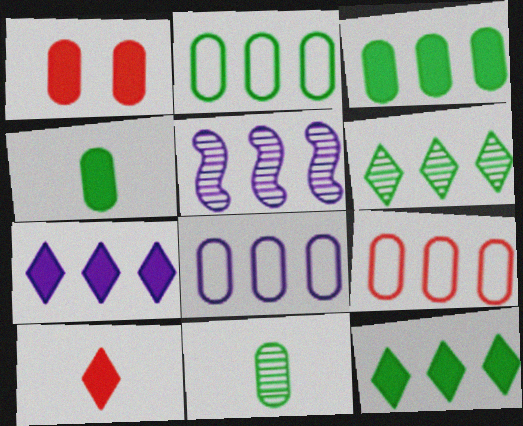[[1, 8, 11], 
[2, 8, 9], 
[5, 7, 8], 
[5, 9, 12]]